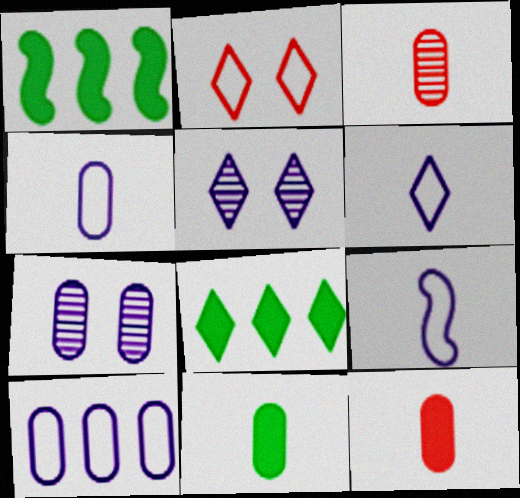[[3, 4, 11], 
[4, 6, 9]]